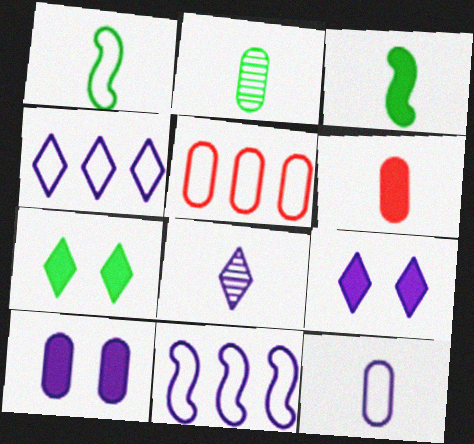[[1, 6, 8], 
[2, 5, 10], 
[2, 6, 12], 
[4, 8, 9], 
[8, 10, 11]]